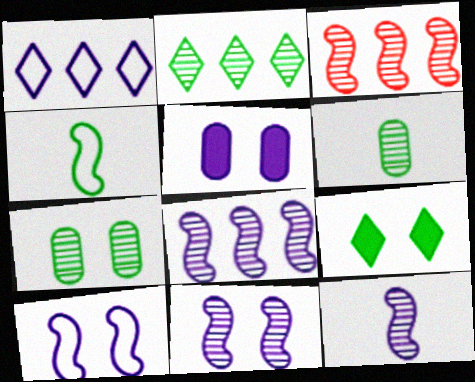[[1, 5, 12], 
[8, 11, 12]]